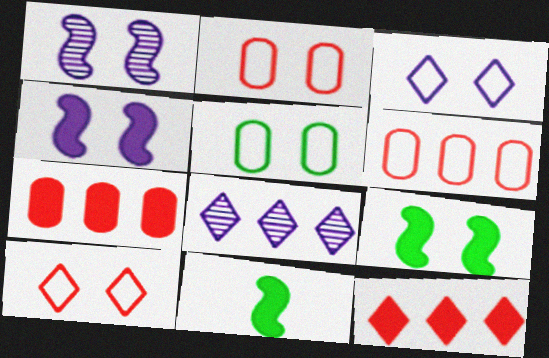[[2, 8, 11]]